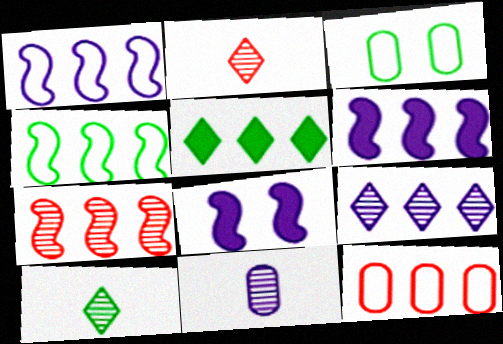[[2, 3, 6], 
[4, 6, 7], 
[8, 10, 12]]